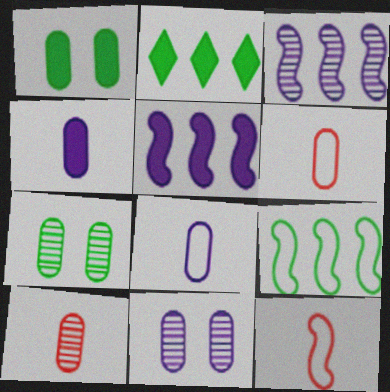[[2, 11, 12]]